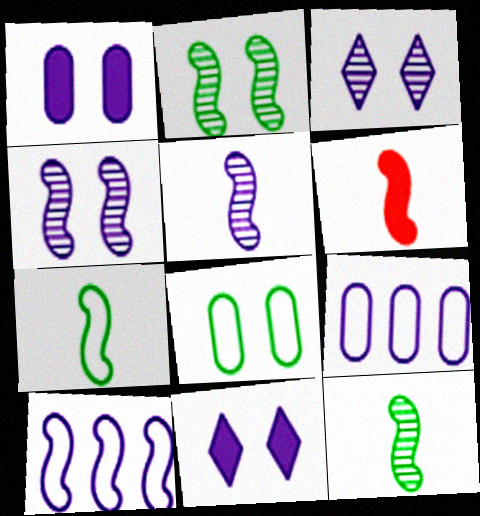[[2, 6, 10], 
[5, 6, 7], 
[5, 9, 11]]